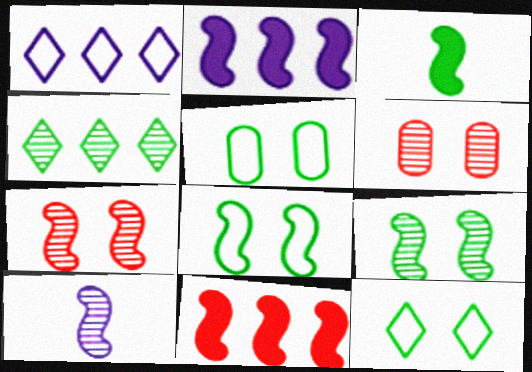[[1, 3, 6], 
[3, 4, 5], 
[4, 6, 10], 
[5, 8, 12], 
[8, 10, 11]]